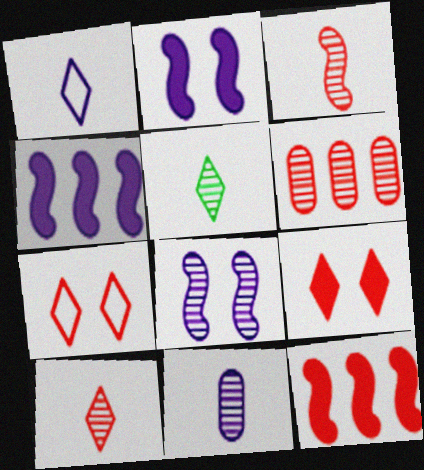[[3, 5, 11], 
[5, 6, 8]]